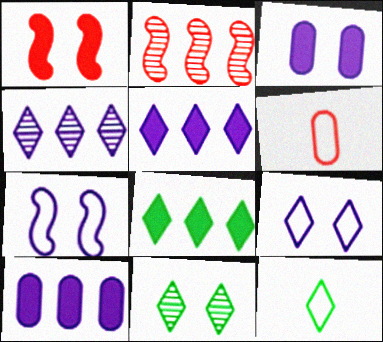[[2, 3, 12], 
[8, 11, 12]]